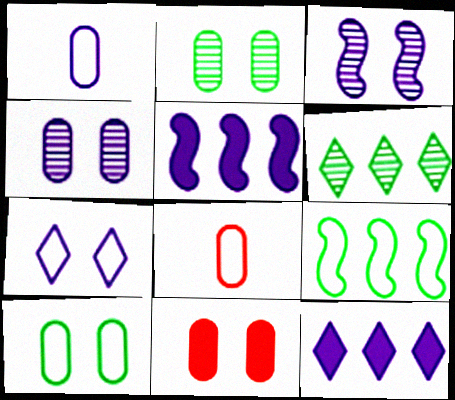[[1, 3, 12], 
[4, 10, 11], 
[7, 8, 9]]